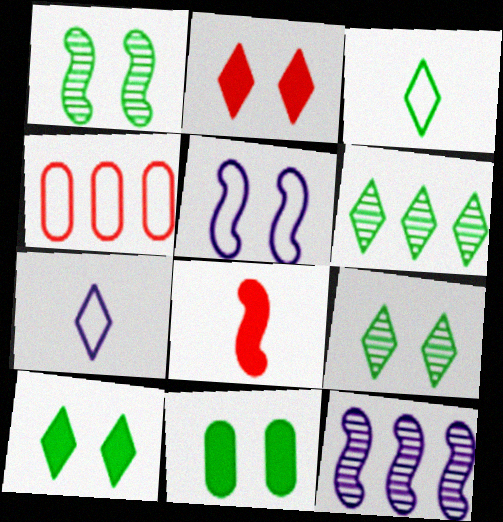[[2, 6, 7], 
[3, 4, 5], 
[3, 6, 10]]